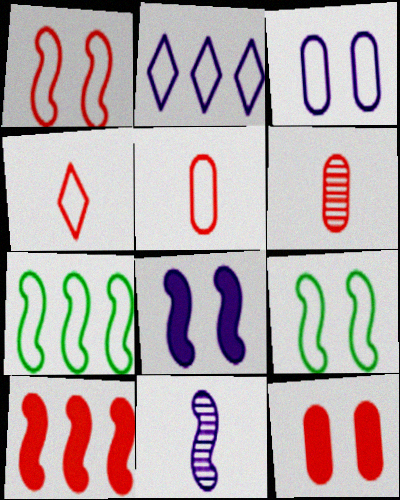[[2, 5, 9], 
[3, 4, 7], 
[9, 10, 11]]